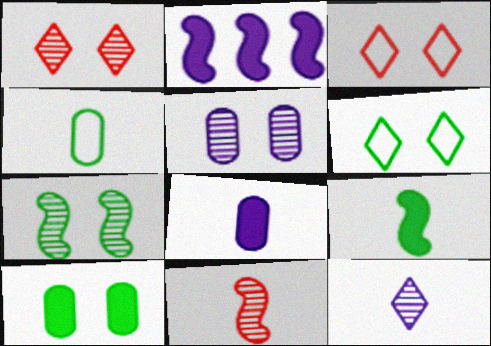[[1, 2, 4], 
[1, 5, 7], 
[6, 7, 10]]